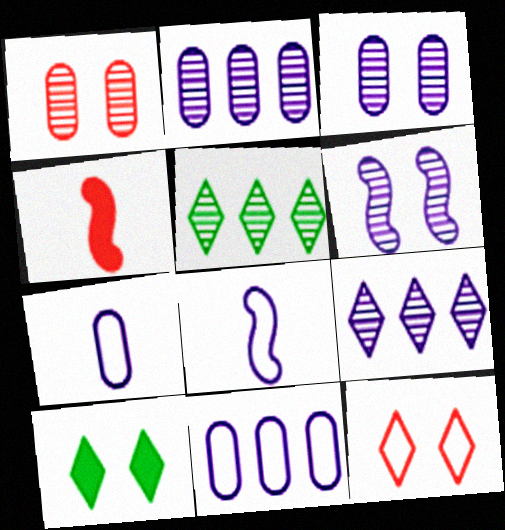[]